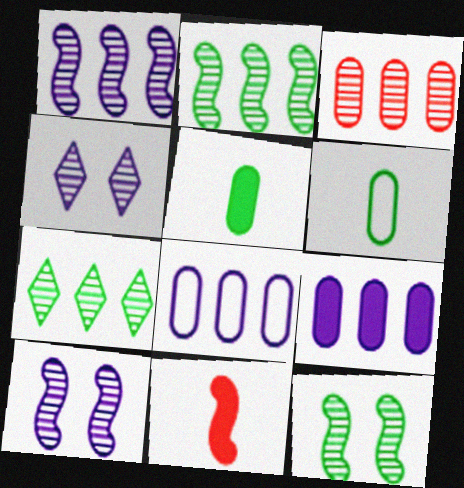[[1, 3, 7]]